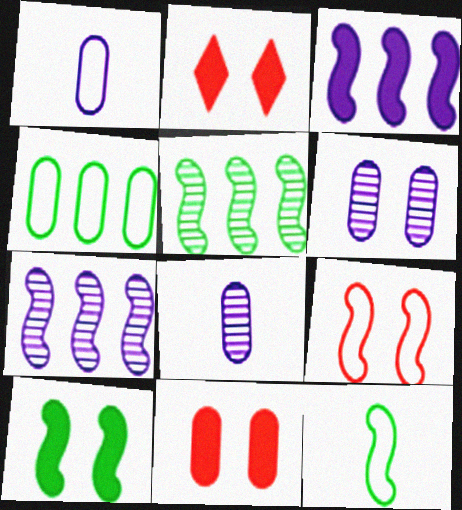[[1, 2, 5], 
[4, 8, 11], 
[5, 10, 12]]